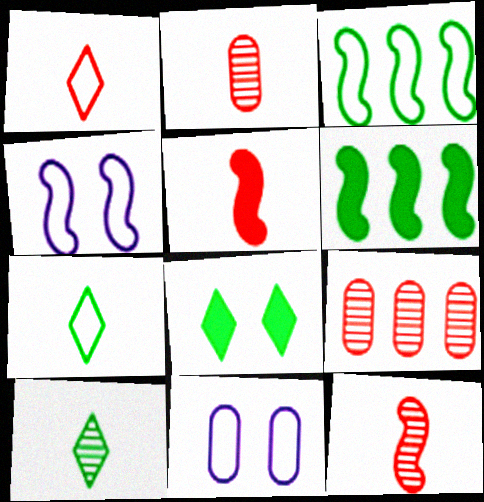[[1, 2, 5], 
[1, 3, 11], 
[4, 6, 12]]